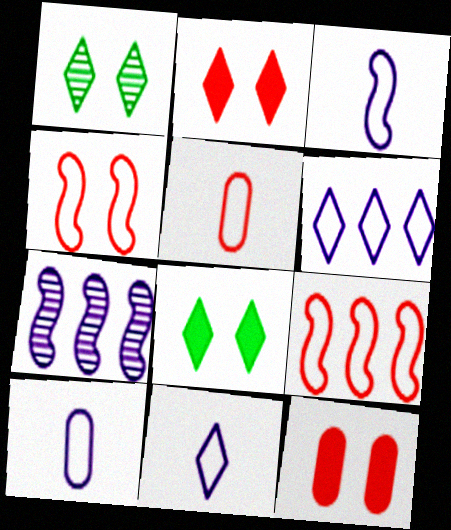[[3, 10, 11], 
[5, 7, 8]]